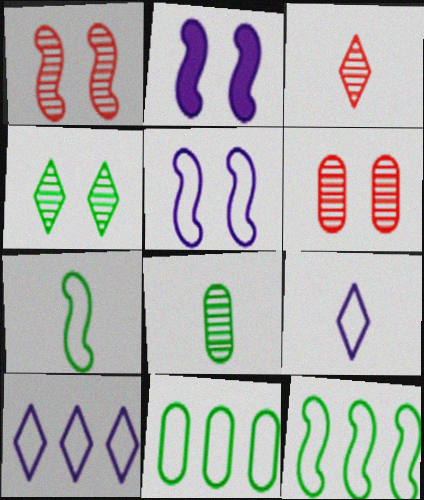[[2, 3, 11]]